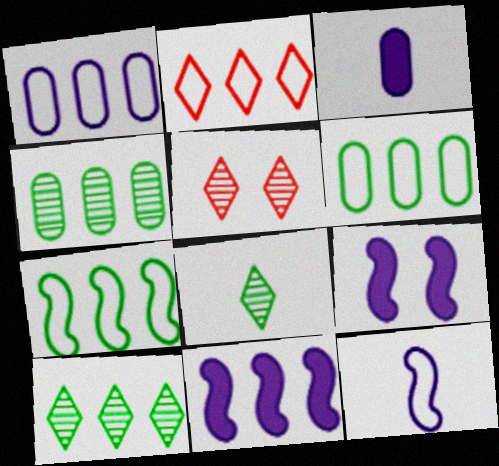[[1, 2, 7], 
[2, 4, 11], 
[3, 5, 7]]